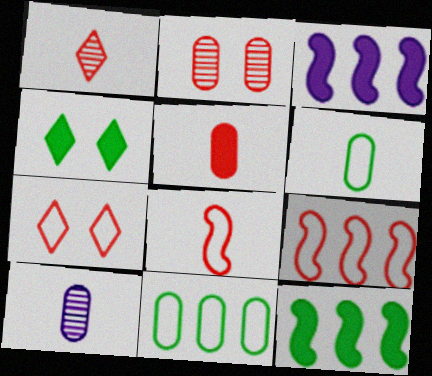[[1, 5, 8], 
[3, 4, 5], 
[4, 9, 10], 
[5, 6, 10], 
[7, 10, 12]]